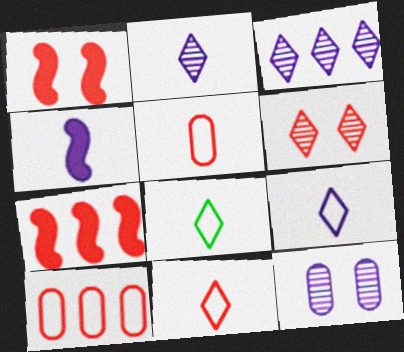[[5, 6, 7], 
[7, 8, 12], 
[8, 9, 11]]